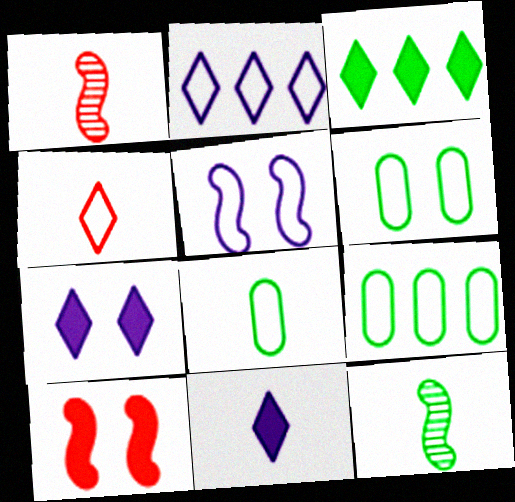[[1, 7, 9], 
[1, 8, 11], 
[3, 6, 12], 
[4, 5, 9], 
[6, 8, 9]]